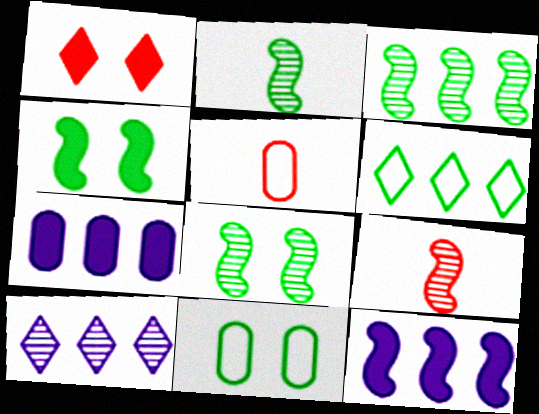[[2, 3, 8], 
[4, 5, 10]]